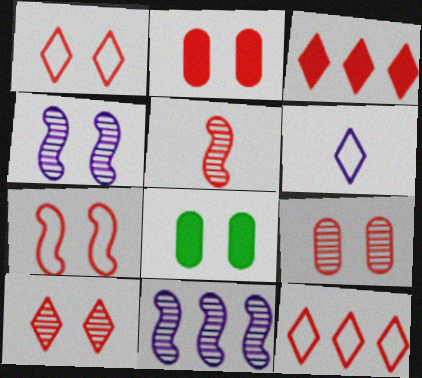[[1, 4, 8], 
[2, 5, 12], 
[2, 7, 10]]